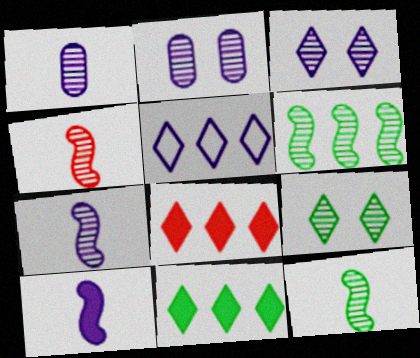[[2, 5, 10], 
[4, 7, 12]]